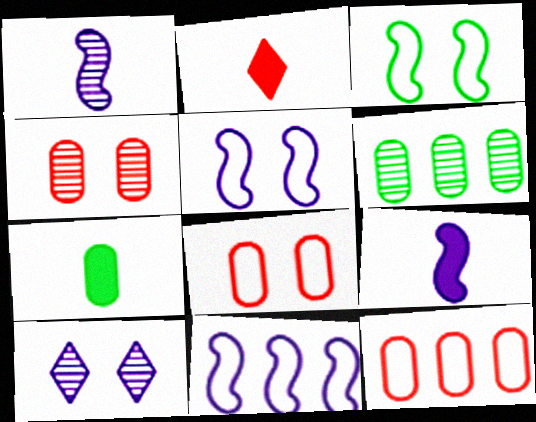[[2, 5, 6], 
[2, 7, 9]]